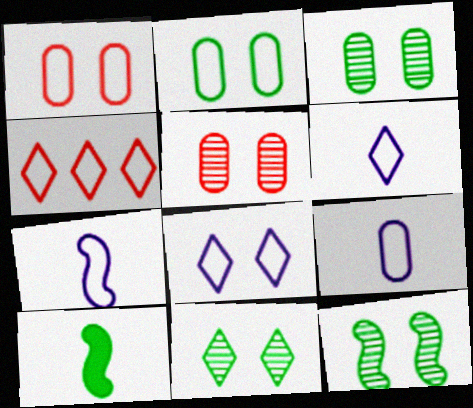[[2, 4, 7], 
[3, 11, 12], 
[6, 7, 9]]